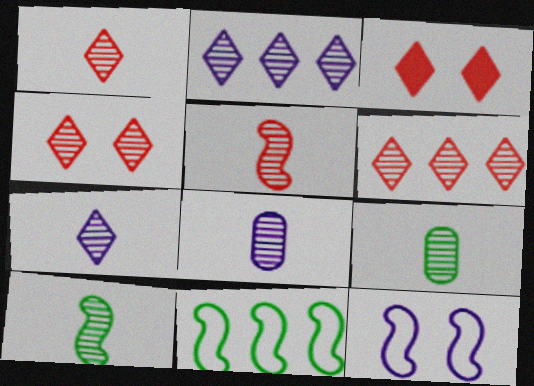[[1, 4, 6], 
[1, 8, 10], 
[3, 8, 11], 
[5, 7, 9]]